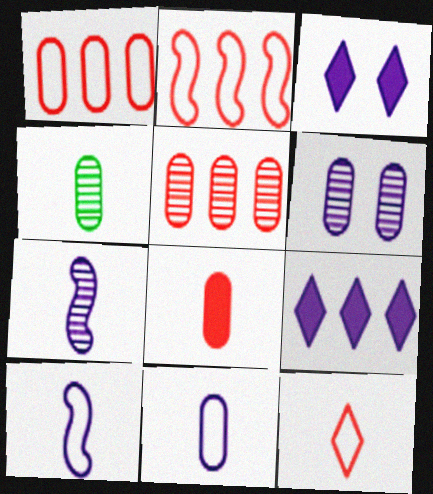[[2, 3, 4], 
[4, 5, 6], 
[4, 8, 11], 
[6, 9, 10]]